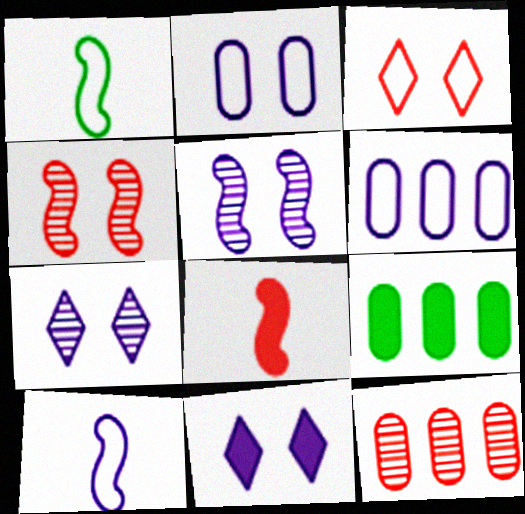[[1, 3, 6], 
[1, 11, 12], 
[2, 5, 11], 
[3, 8, 12], 
[6, 9, 12], 
[8, 9, 11]]